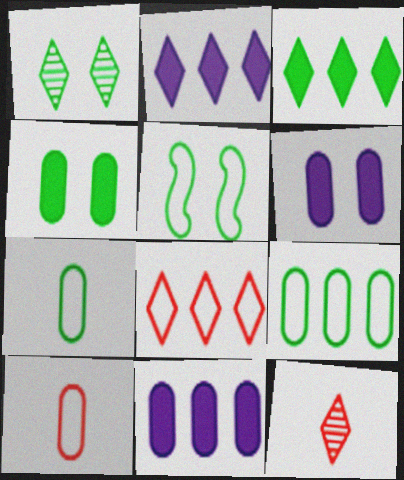[[1, 4, 5], 
[5, 11, 12]]